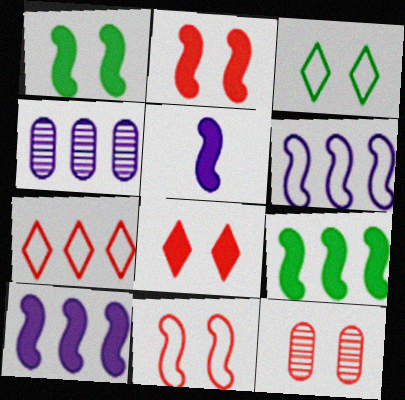[[2, 5, 9], 
[4, 7, 9], 
[8, 11, 12]]